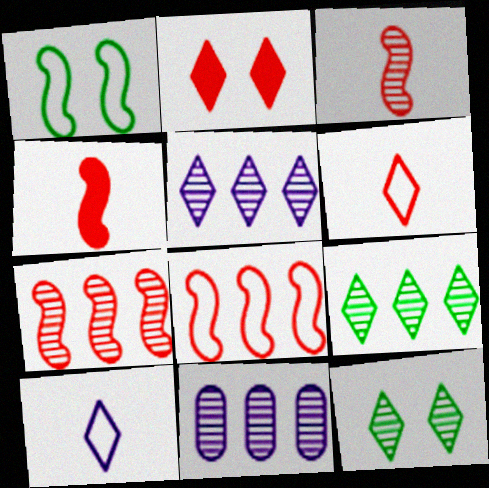[[2, 9, 10], 
[3, 11, 12], 
[7, 9, 11]]